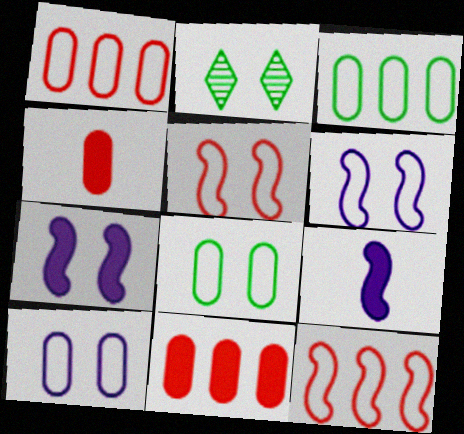[[1, 2, 9]]